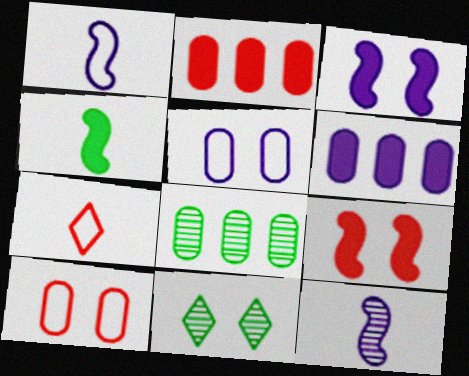[[1, 2, 11], 
[3, 7, 8], 
[3, 10, 11], 
[5, 9, 11]]